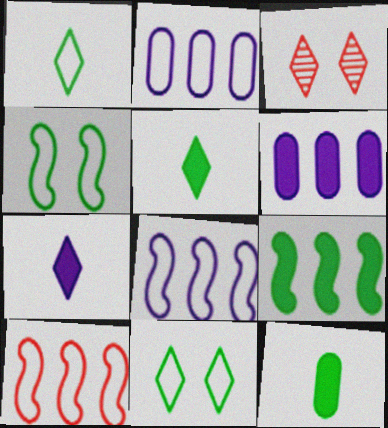[[3, 8, 12]]